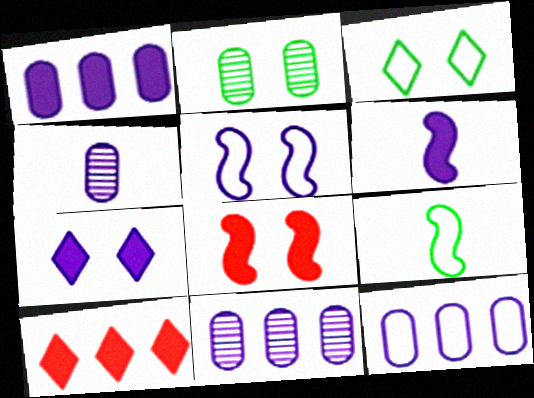[[1, 6, 7], 
[1, 11, 12]]